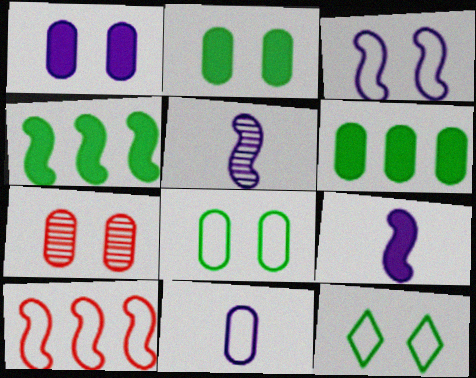[[1, 7, 8], 
[6, 7, 11], 
[10, 11, 12]]